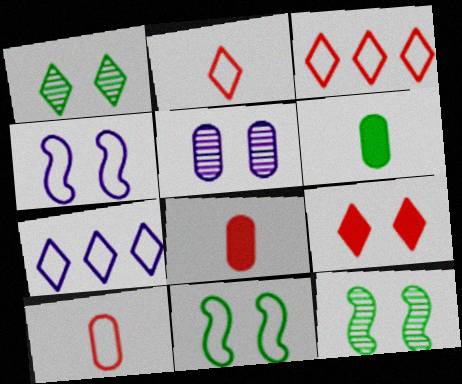[[5, 9, 11], 
[7, 8, 12], 
[7, 10, 11]]